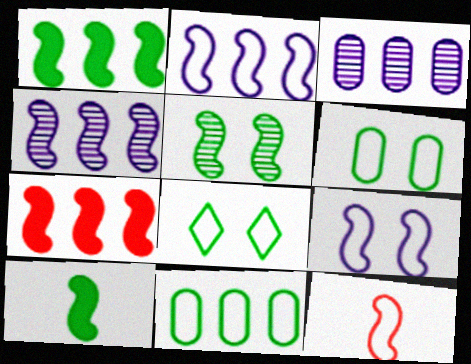[]